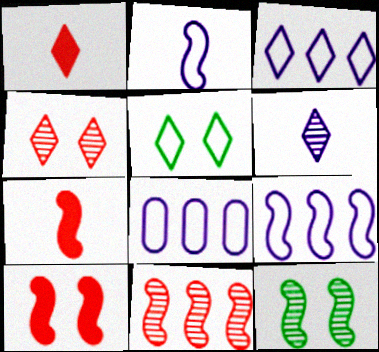[[1, 8, 12], 
[3, 8, 9], 
[7, 9, 12]]